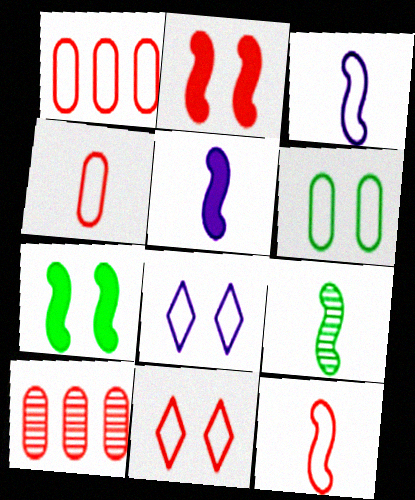[[1, 11, 12], 
[5, 9, 12]]